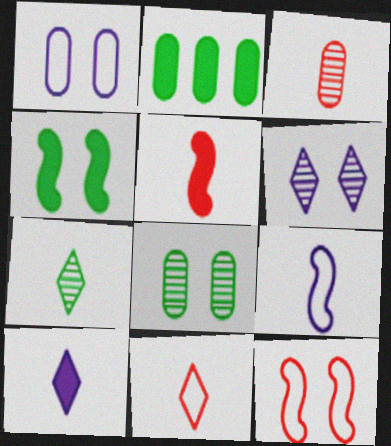[[1, 2, 3], 
[3, 5, 11], 
[7, 10, 11]]